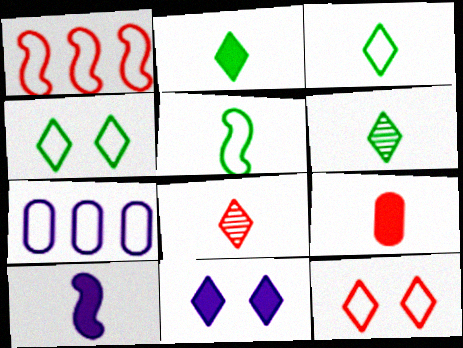[[2, 3, 6], 
[2, 9, 10], 
[5, 7, 12]]